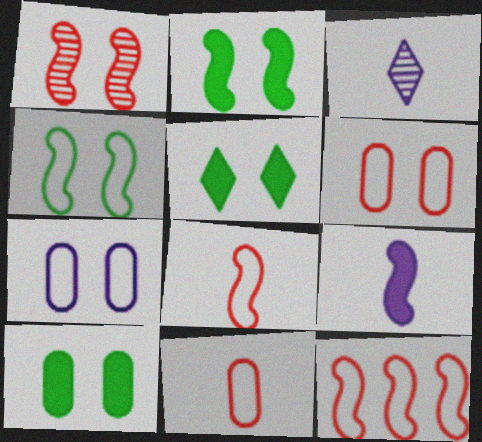[[1, 5, 7], 
[2, 5, 10], 
[3, 10, 12]]